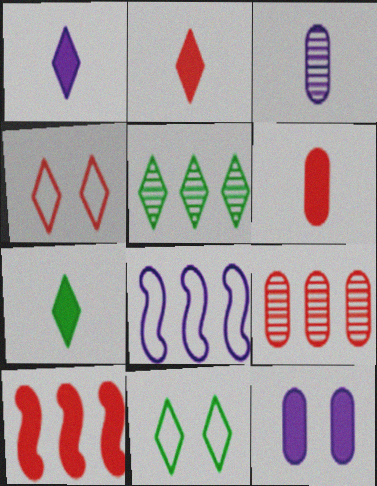[[1, 2, 7], 
[1, 4, 5], 
[3, 10, 11], 
[5, 7, 11], 
[7, 10, 12]]